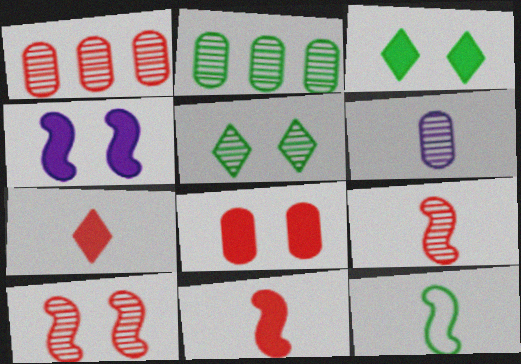[[2, 3, 12], 
[3, 4, 8], 
[6, 7, 12]]